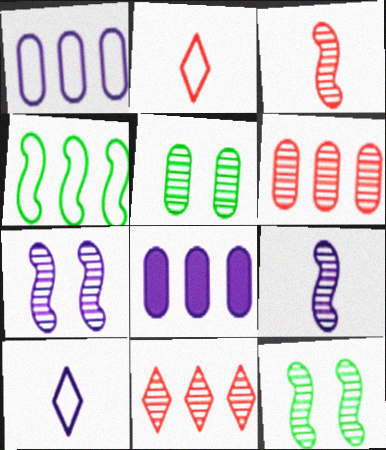[[2, 8, 12], 
[4, 8, 11], 
[5, 9, 11], 
[7, 8, 10]]